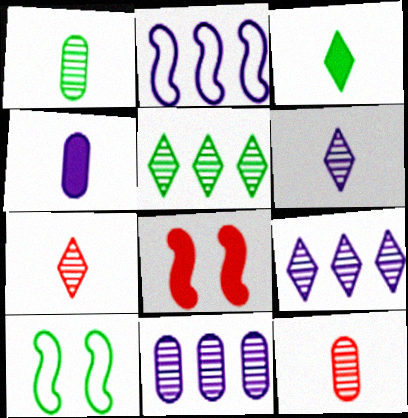[]